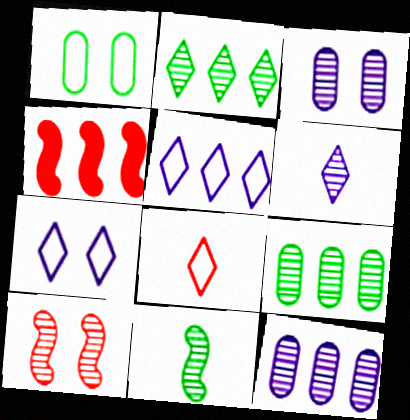[[1, 4, 6], 
[4, 5, 9], 
[6, 9, 10]]